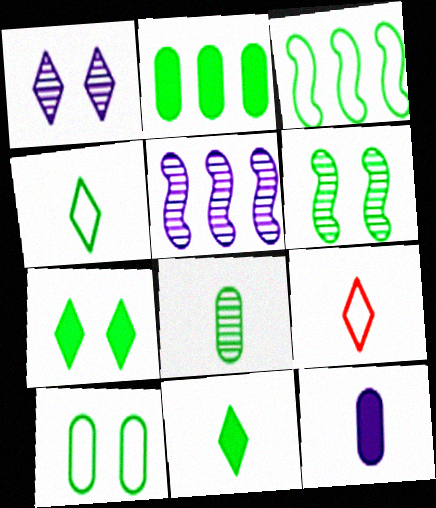[[2, 4, 6], 
[2, 8, 10], 
[3, 4, 10], 
[3, 7, 8], 
[6, 7, 10]]